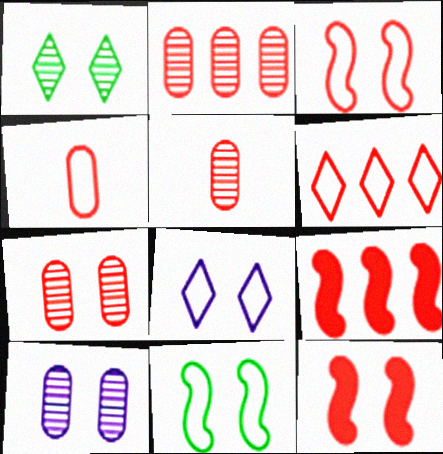[[2, 5, 7], 
[2, 6, 9], 
[3, 4, 6], 
[5, 6, 12]]